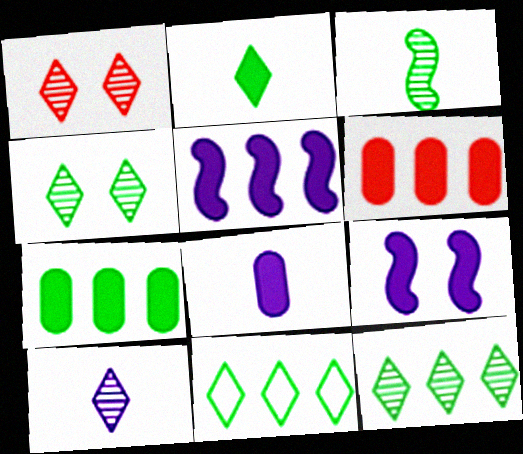[[1, 10, 12], 
[2, 4, 11], 
[2, 6, 9]]